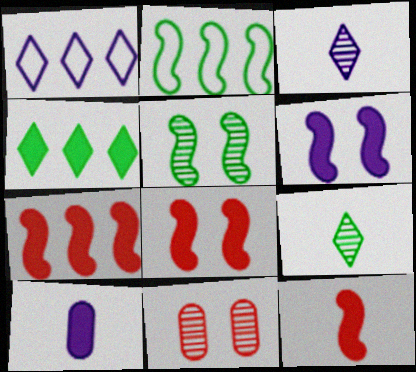[[4, 8, 10], 
[7, 8, 12]]